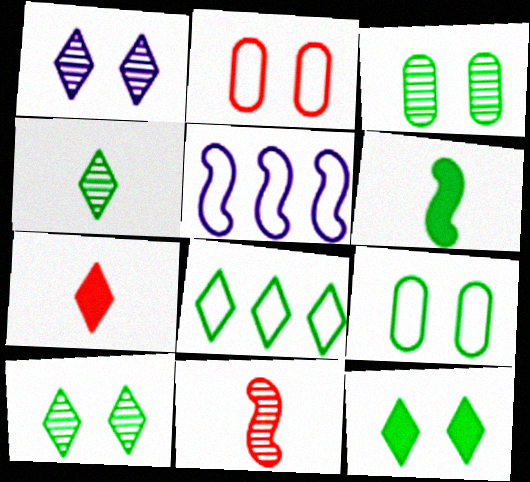[[1, 7, 8], 
[3, 5, 7], 
[3, 6, 8], 
[4, 8, 12]]